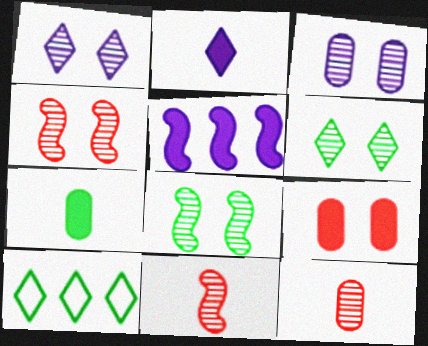[[3, 4, 6], 
[7, 8, 10]]